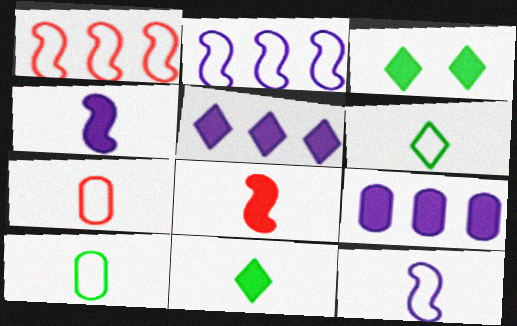[[3, 8, 9], 
[6, 7, 12]]